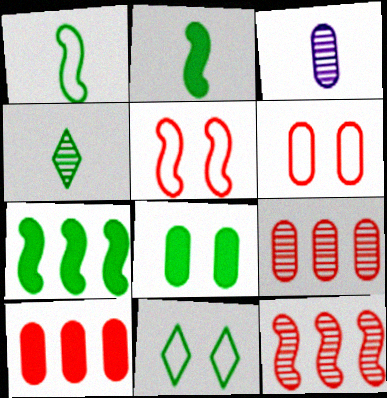[]